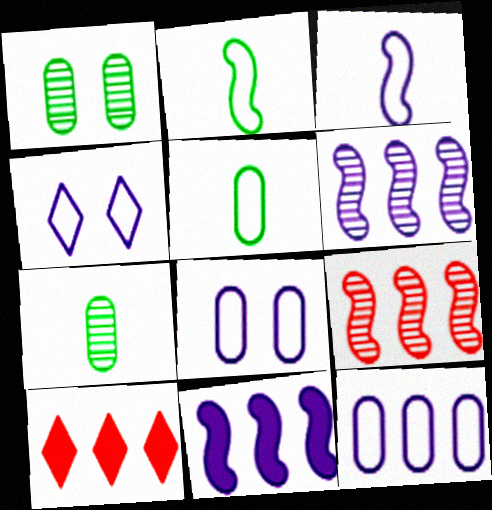[[1, 3, 10], 
[3, 4, 12]]